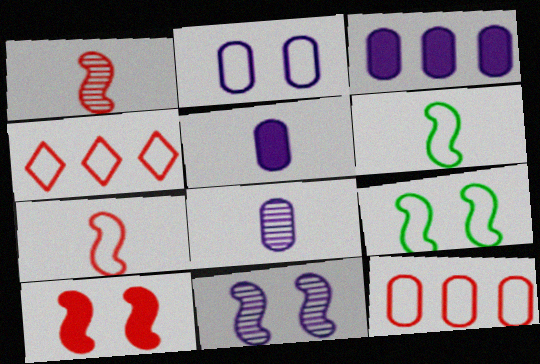[[2, 3, 8], 
[2, 4, 6], 
[9, 10, 11]]